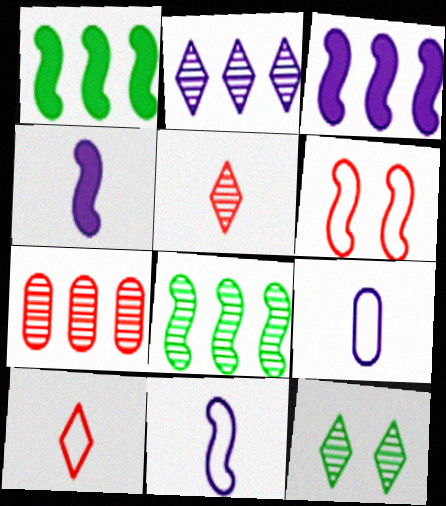[[2, 5, 12], 
[2, 7, 8], 
[4, 6, 8]]